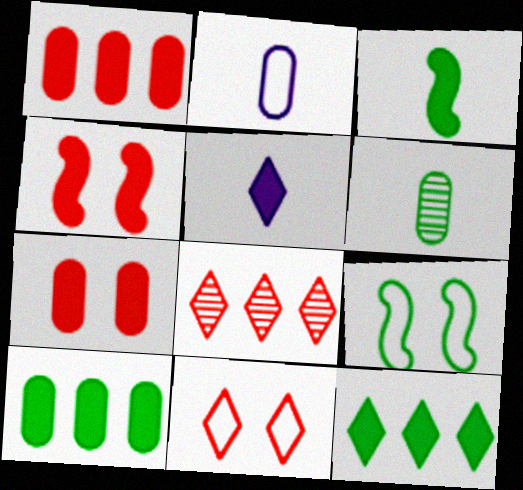[[4, 5, 10], 
[6, 9, 12]]